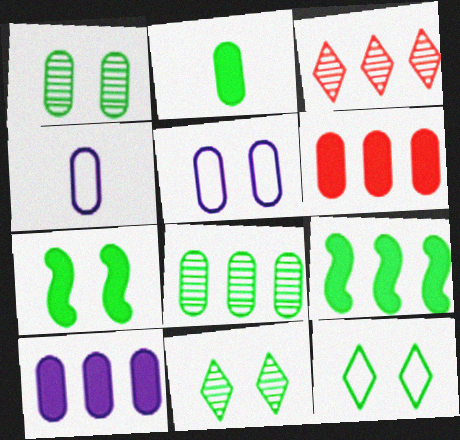[[1, 4, 6], 
[1, 7, 12], 
[3, 4, 7]]